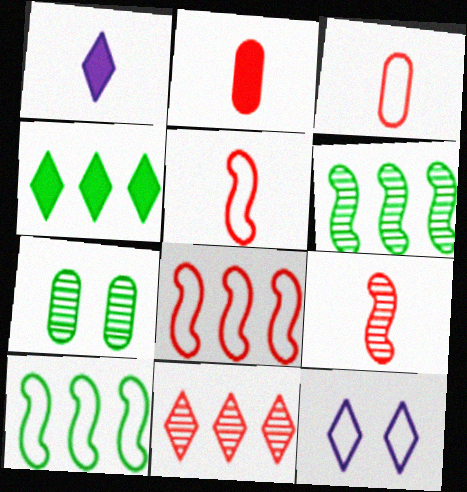[[1, 7, 8], 
[2, 6, 12], 
[3, 10, 12]]